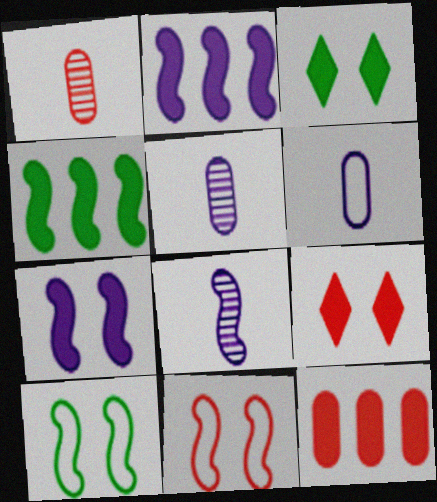[[4, 8, 11]]